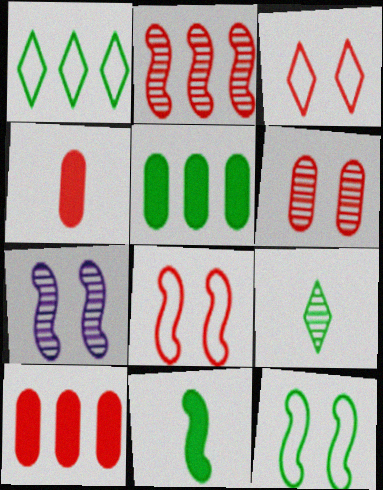[[1, 4, 7], 
[2, 3, 4], 
[5, 9, 12]]